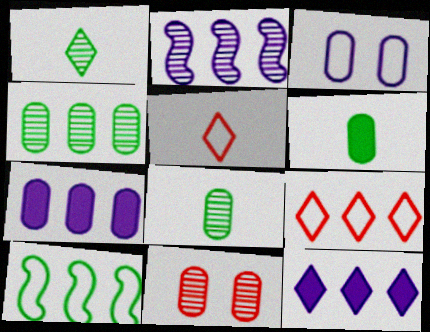[[1, 2, 11], 
[3, 5, 10]]